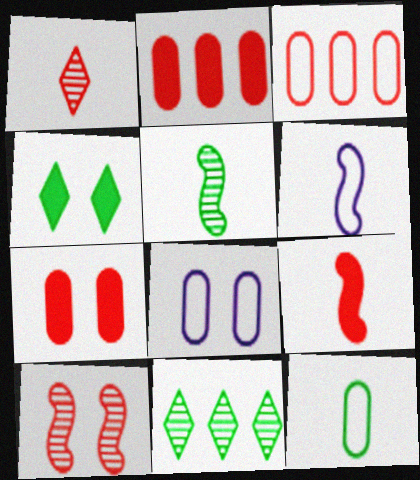[[3, 8, 12], 
[4, 8, 10], 
[5, 6, 9], 
[6, 7, 11], 
[8, 9, 11]]